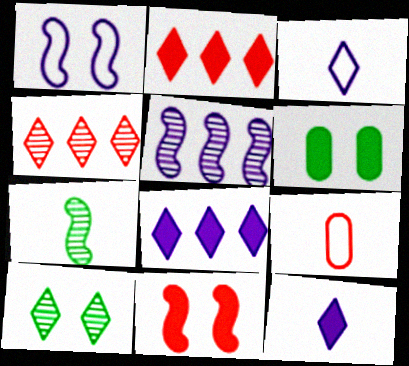[[2, 3, 10], 
[4, 9, 11], 
[7, 9, 12]]